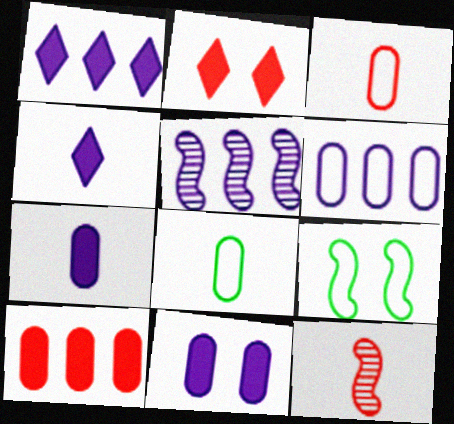[[1, 5, 6], 
[2, 5, 8], 
[4, 8, 12]]